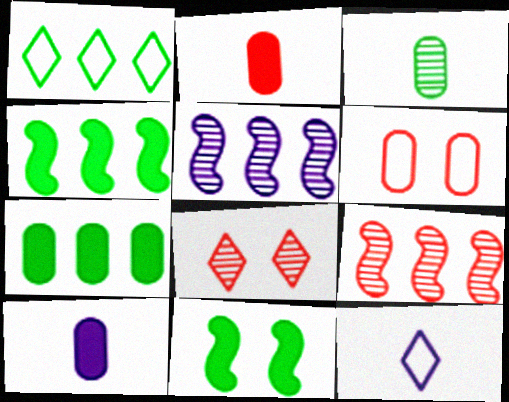[[1, 3, 11], 
[3, 5, 8]]